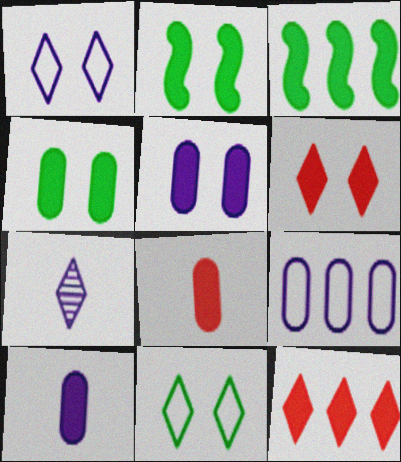[[2, 5, 6], 
[2, 10, 12], 
[3, 6, 10], 
[7, 11, 12]]